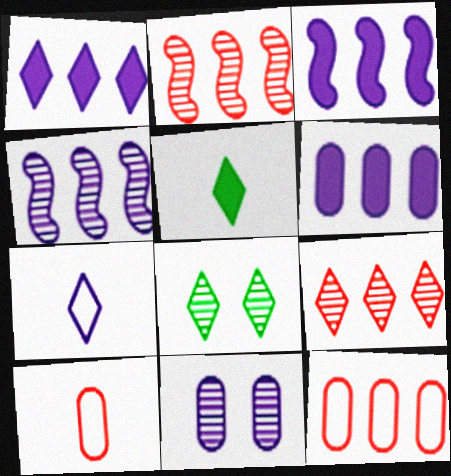[[1, 3, 6], 
[3, 7, 11], 
[3, 8, 10]]